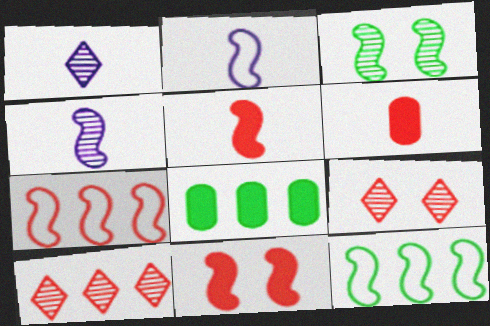[[2, 8, 9], 
[4, 11, 12], 
[6, 7, 9]]